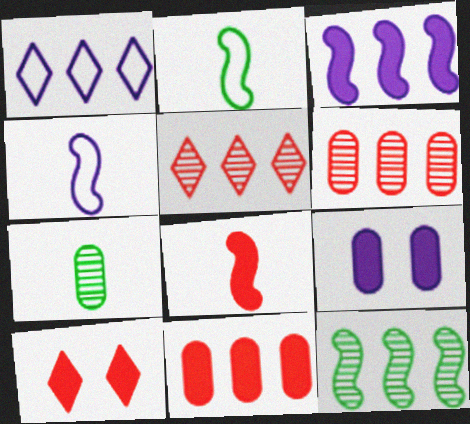[[1, 11, 12], 
[2, 5, 9], 
[8, 10, 11]]